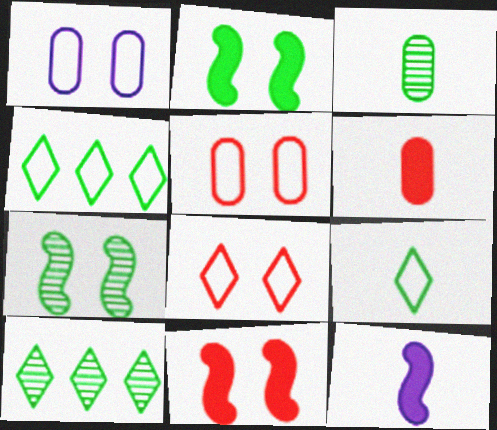[[2, 3, 4], 
[3, 7, 10], 
[5, 10, 12]]